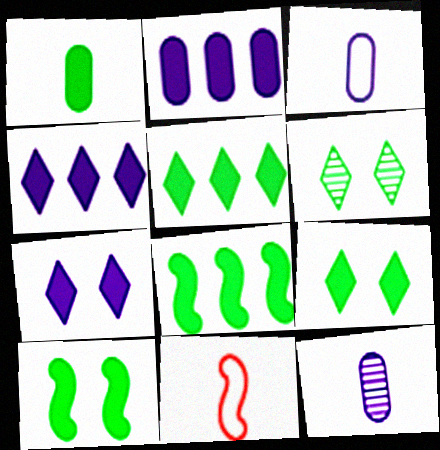[[1, 5, 10], 
[1, 8, 9], 
[2, 6, 11]]